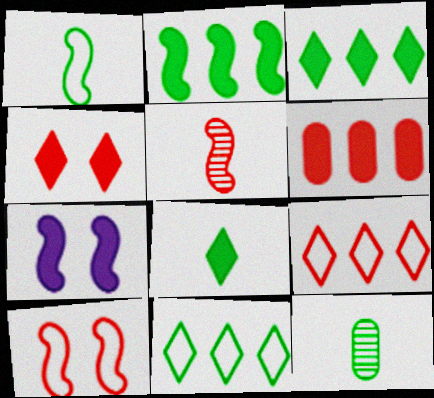[[1, 8, 12], 
[6, 7, 8], 
[7, 9, 12]]